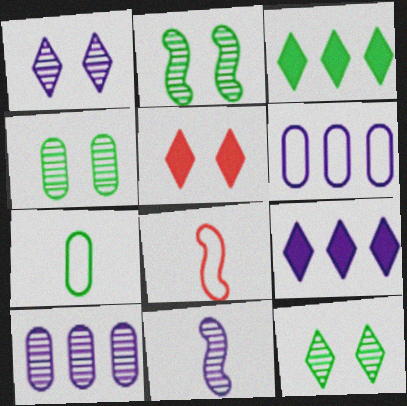[[1, 10, 11], 
[2, 3, 7], 
[2, 4, 12], 
[4, 8, 9]]